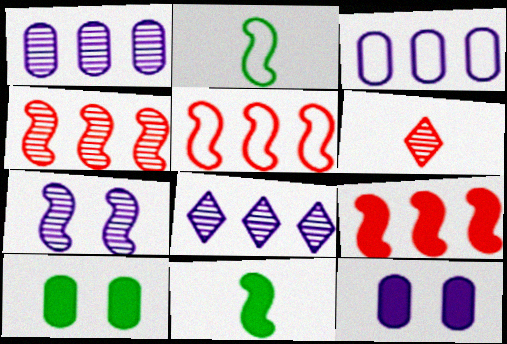[[2, 7, 9], 
[4, 5, 9], 
[5, 7, 11]]